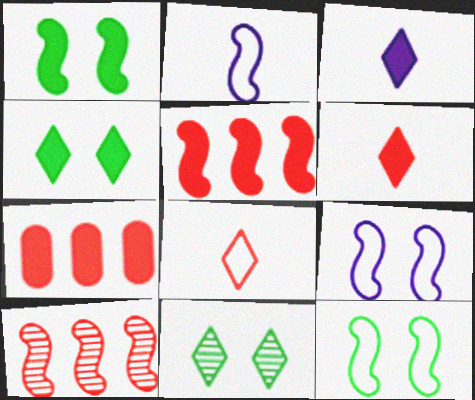[[1, 2, 10], 
[1, 3, 7], 
[2, 7, 11]]